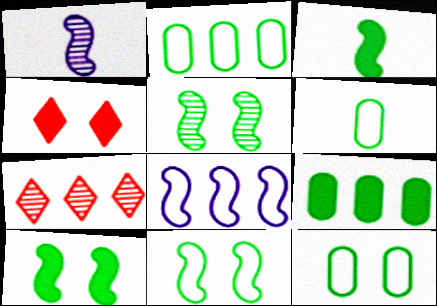[[1, 2, 4], 
[2, 6, 12], 
[5, 10, 11], 
[7, 8, 9]]